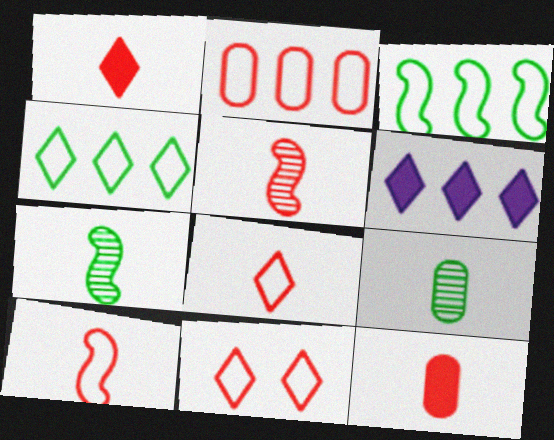[[2, 10, 11], 
[5, 8, 12]]